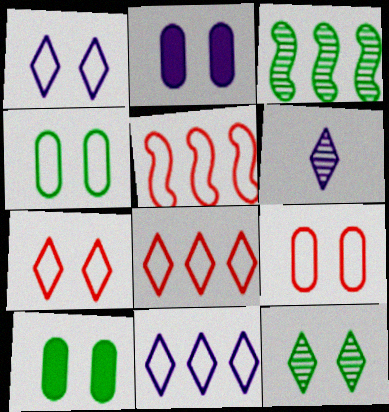[[5, 6, 10]]